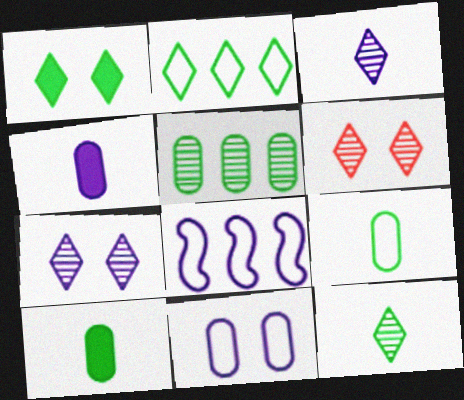[[1, 2, 12], 
[4, 7, 8], 
[6, 8, 10]]